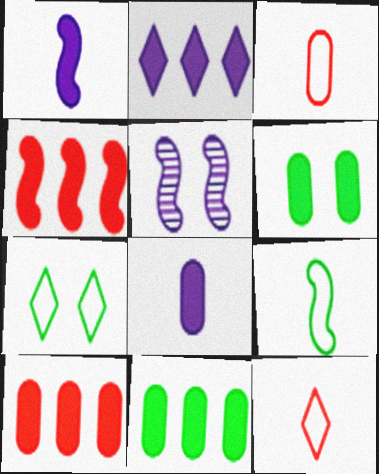[[2, 4, 11], 
[4, 5, 9], 
[5, 11, 12], 
[6, 8, 10]]